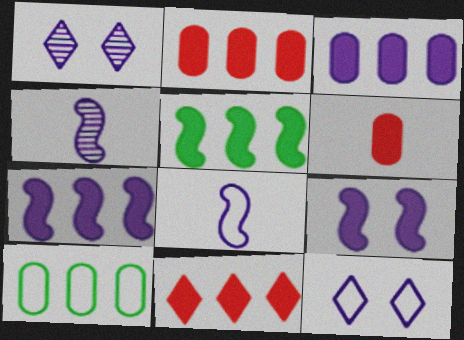[[1, 3, 8], 
[3, 4, 12], 
[3, 5, 11]]